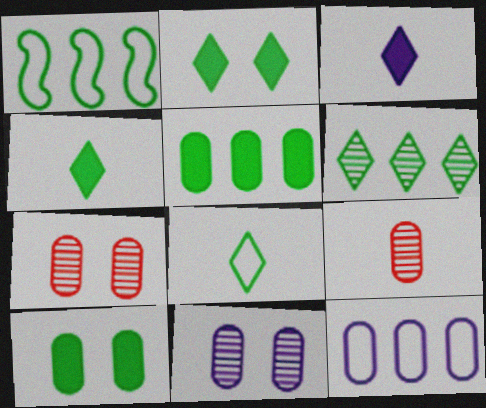[[1, 3, 7], 
[1, 5, 6], 
[2, 6, 8], 
[9, 10, 12]]